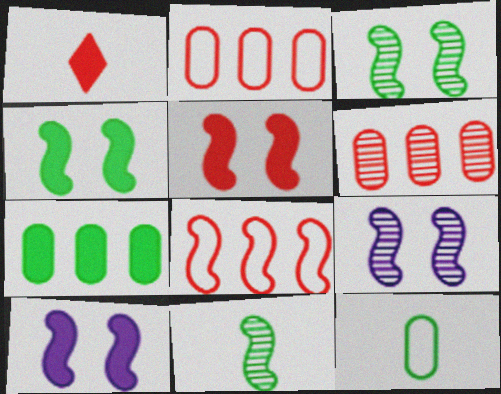[[1, 7, 10], 
[4, 5, 10], 
[8, 10, 11]]